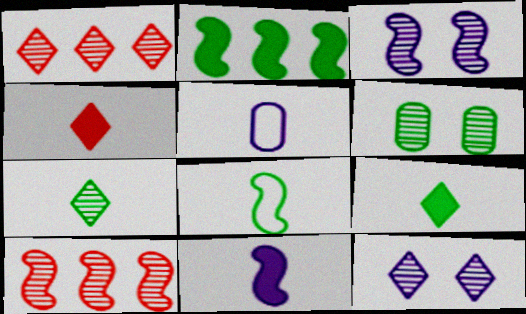[[1, 7, 12]]